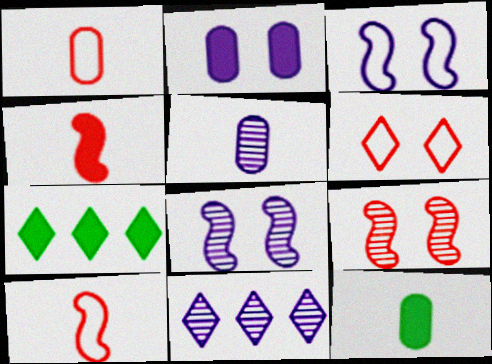[[1, 5, 12], 
[1, 7, 8], 
[2, 4, 7], 
[5, 8, 11]]